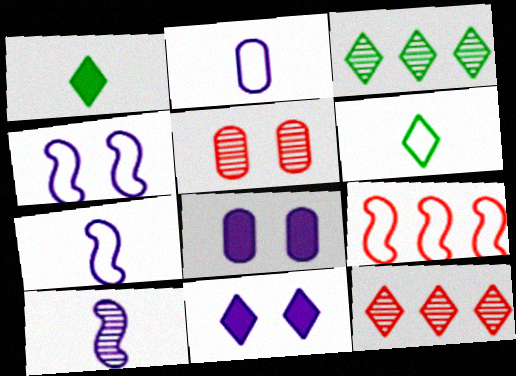[[3, 5, 10], 
[6, 11, 12]]